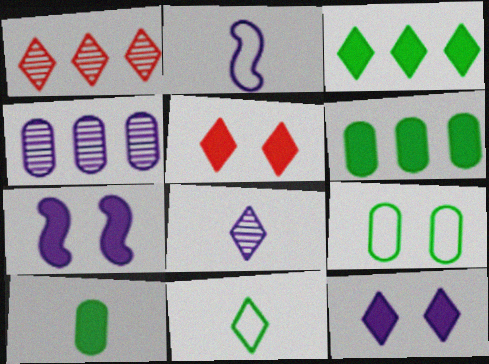[[1, 11, 12], 
[2, 4, 12]]